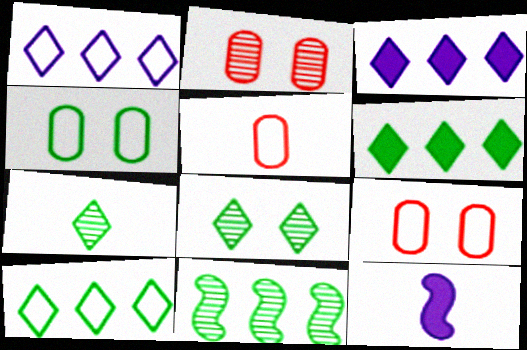[[2, 10, 12], 
[5, 7, 12]]